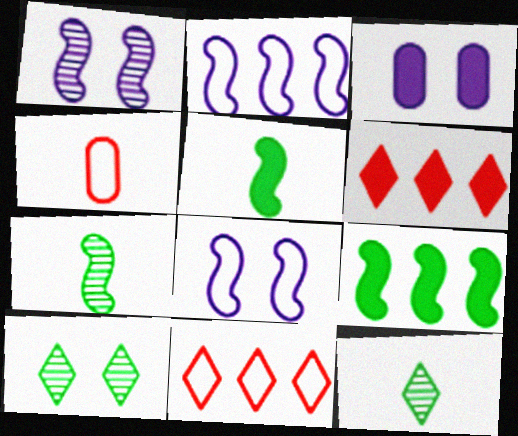[[3, 5, 6], 
[3, 7, 11]]